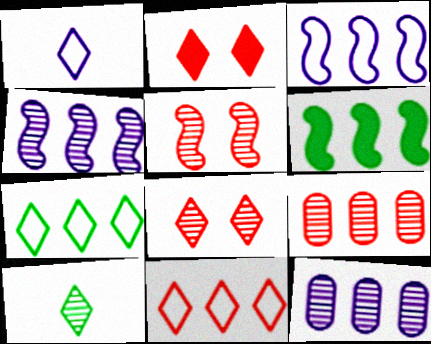[[5, 10, 12], 
[6, 11, 12]]